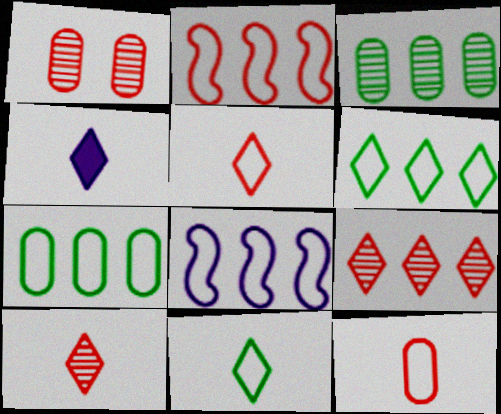[[4, 10, 11]]